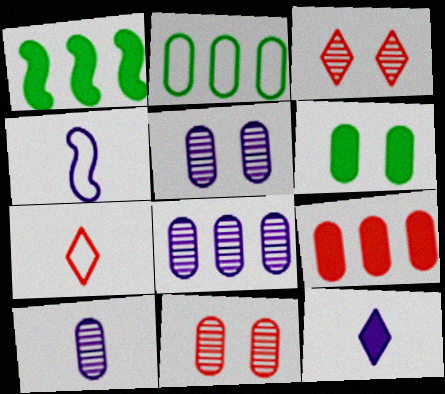[[1, 5, 7], 
[2, 8, 9], 
[4, 10, 12], 
[5, 8, 10]]